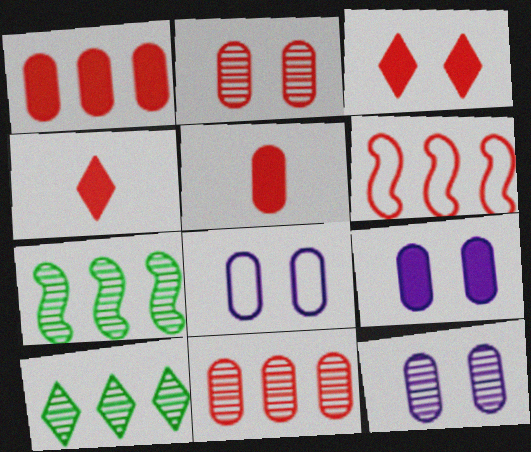[[2, 4, 6], 
[4, 7, 8], 
[8, 9, 12]]